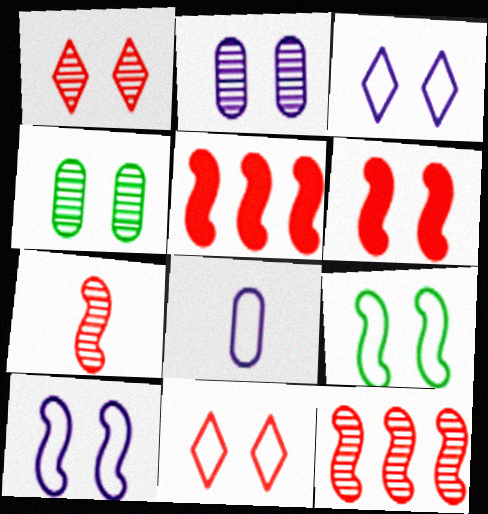[[3, 4, 6]]